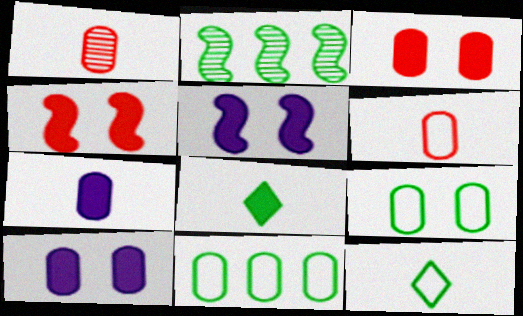[[1, 10, 11], 
[2, 8, 9]]